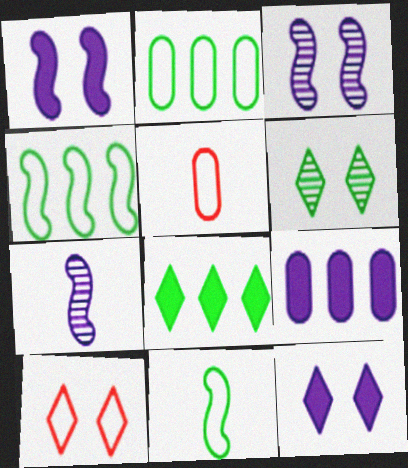[[3, 5, 8], 
[6, 10, 12]]